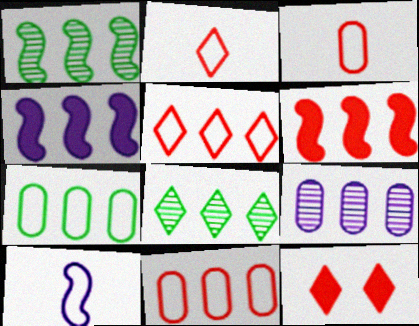[[4, 8, 11]]